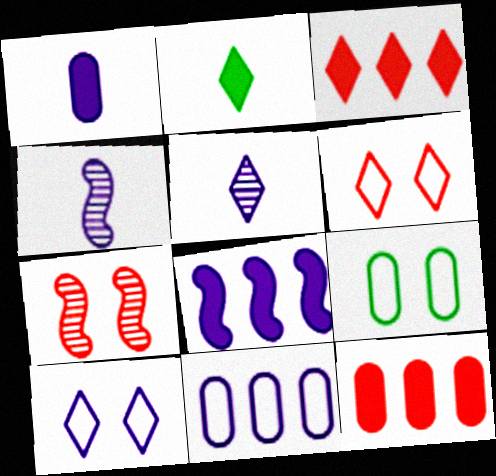[[2, 7, 11], 
[3, 4, 9]]